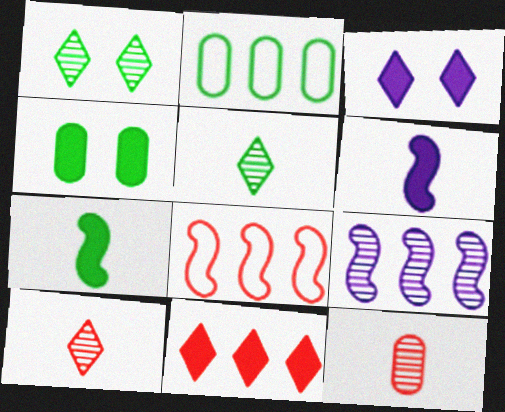[[1, 2, 7], 
[1, 9, 12], 
[2, 9, 11], 
[4, 6, 11]]